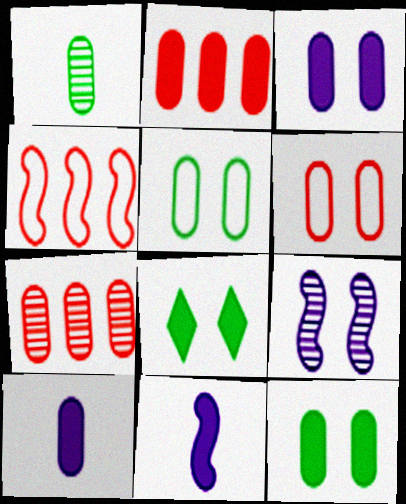[[2, 8, 11], 
[2, 10, 12], 
[5, 7, 10], 
[6, 8, 9]]